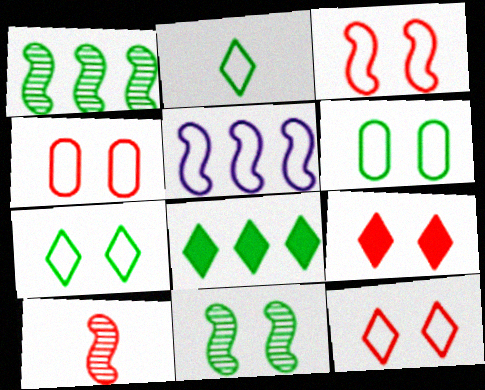[[2, 4, 5], 
[3, 4, 12]]